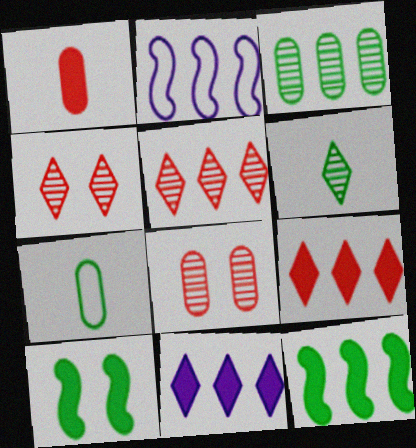[[1, 10, 11], 
[2, 3, 9]]